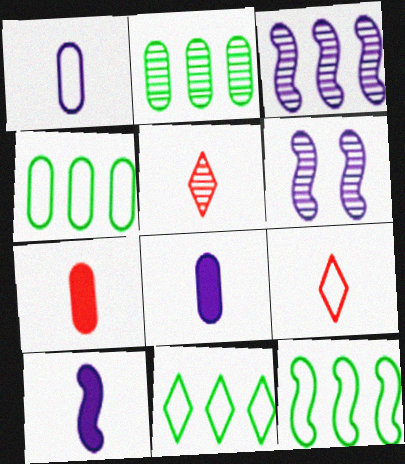[[2, 5, 6], 
[4, 11, 12], 
[6, 7, 11]]